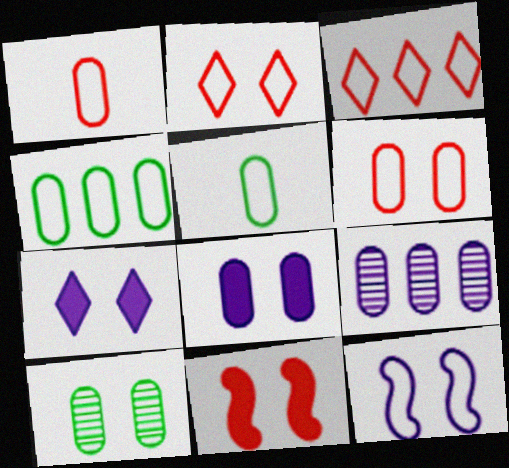[[3, 5, 12], 
[6, 8, 10]]